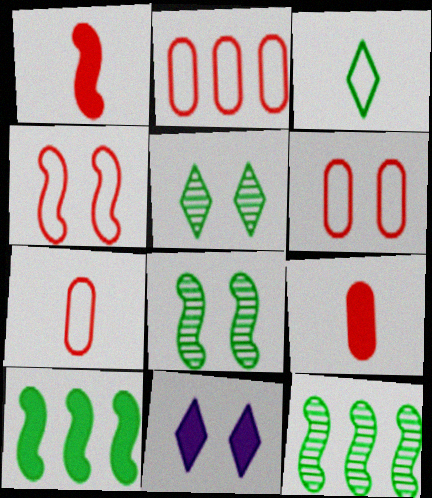[[2, 6, 7], 
[6, 8, 11], 
[7, 11, 12], 
[9, 10, 11]]